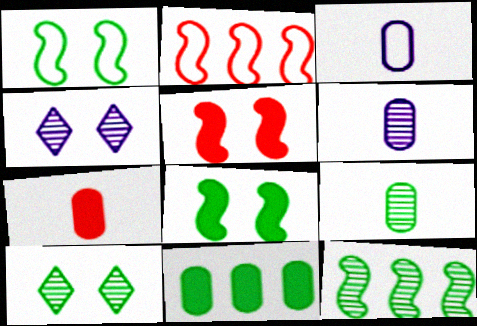[[3, 7, 9], 
[9, 10, 12]]